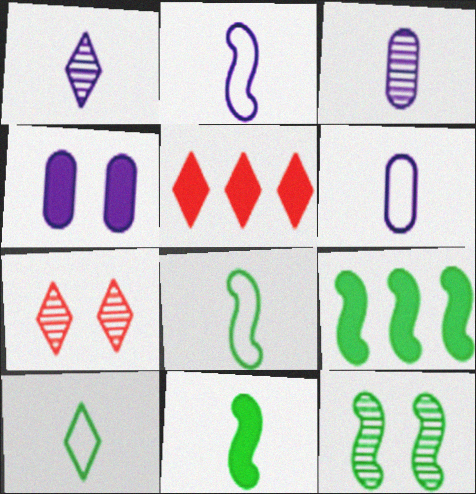[[4, 5, 11], 
[5, 6, 12], 
[6, 7, 9], 
[8, 9, 12]]